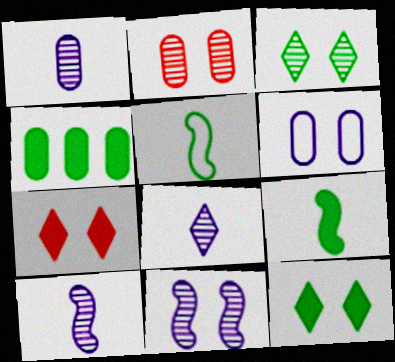[[1, 8, 10], 
[2, 3, 11], 
[3, 4, 5], 
[4, 9, 12]]